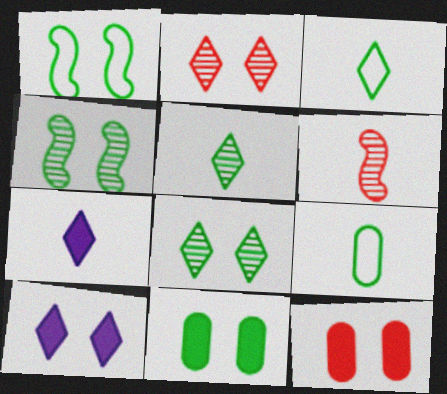[[1, 8, 11], 
[6, 7, 9]]